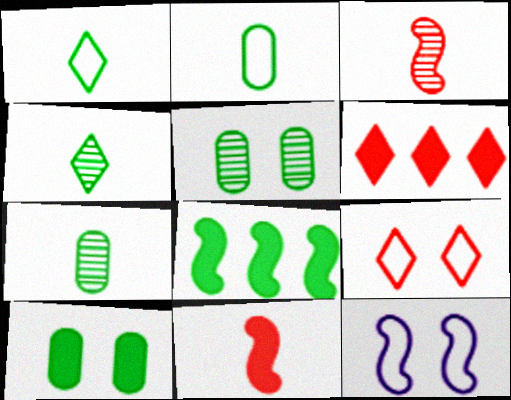[[1, 5, 8], 
[3, 8, 12], 
[6, 7, 12]]